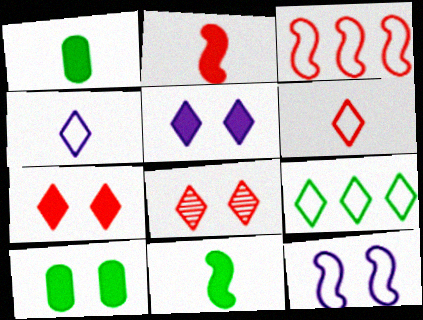[[8, 10, 12]]